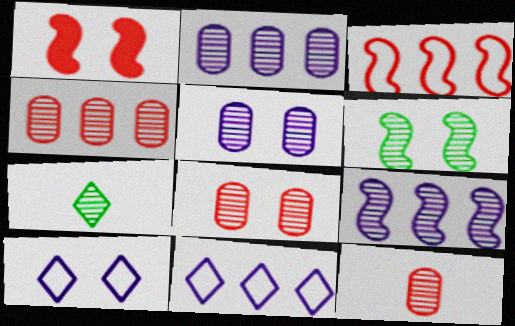[[4, 8, 12], 
[7, 8, 9]]